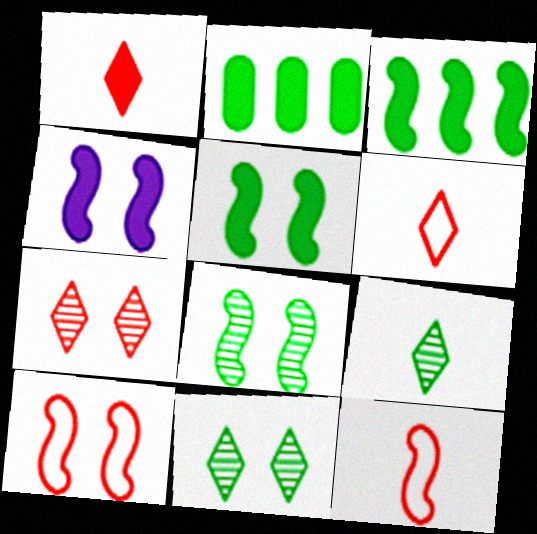[[1, 2, 4], 
[4, 8, 10]]